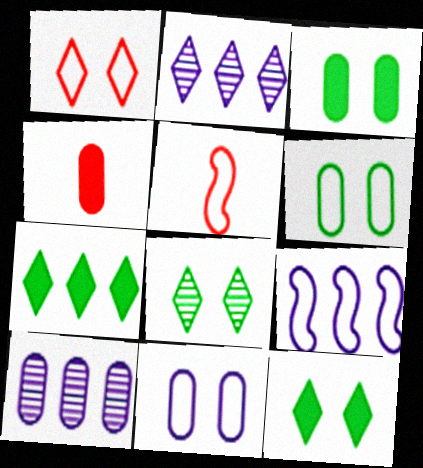[[2, 3, 5], 
[4, 6, 10], 
[4, 8, 9], 
[5, 10, 12]]